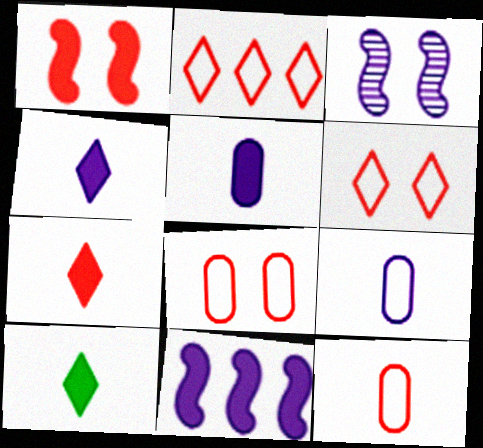[[4, 7, 10]]